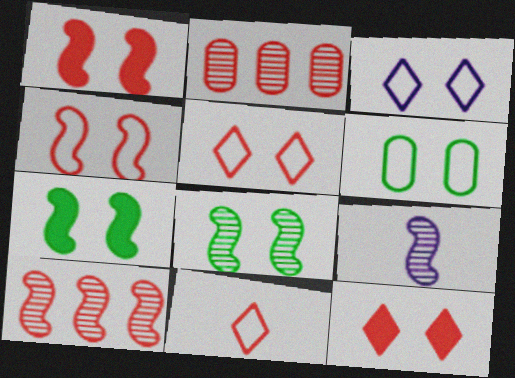[[1, 2, 11], 
[3, 4, 6], 
[8, 9, 10]]